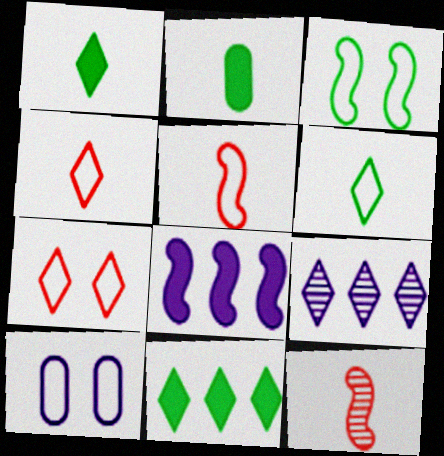[[1, 7, 9], 
[3, 7, 10], 
[3, 8, 12], 
[10, 11, 12]]